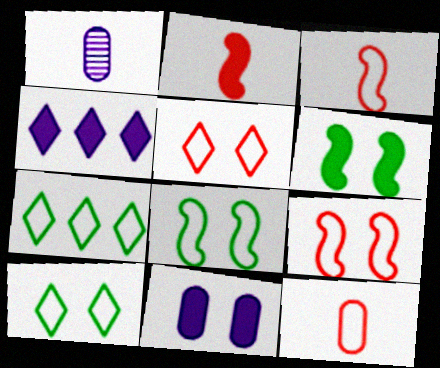[]